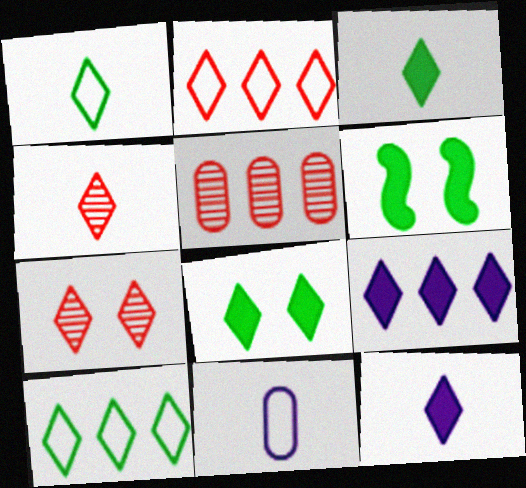[[1, 4, 12], 
[1, 7, 9], 
[7, 10, 12]]